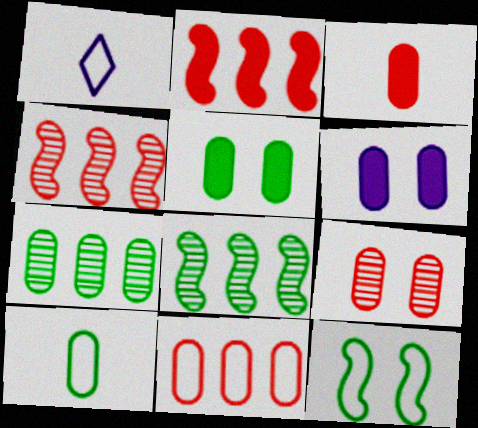[[1, 4, 5], 
[1, 11, 12], 
[3, 9, 11], 
[5, 7, 10]]